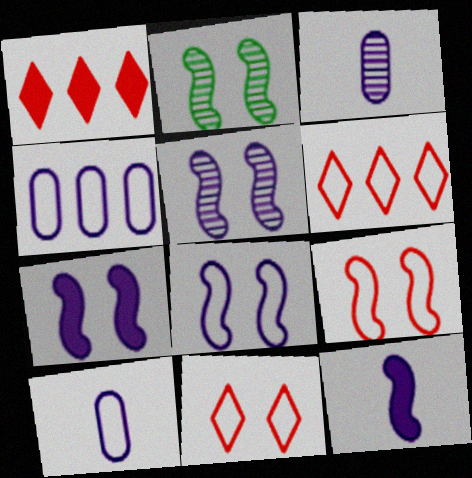[[1, 2, 10], 
[2, 7, 9], 
[5, 7, 8]]